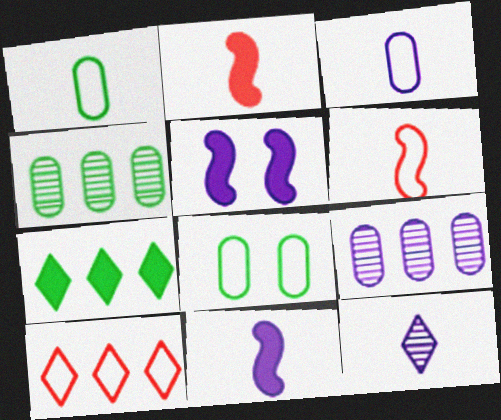[[1, 2, 12], 
[3, 11, 12]]